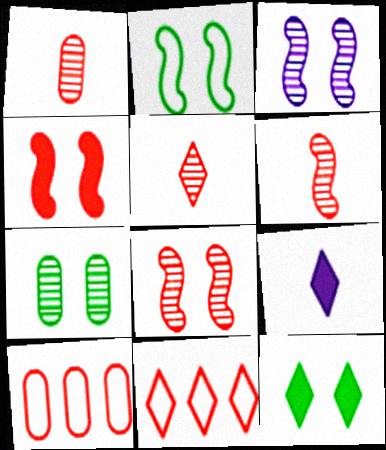[[1, 4, 11], 
[1, 5, 6], 
[2, 3, 4], 
[2, 7, 12], 
[4, 5, 10]]